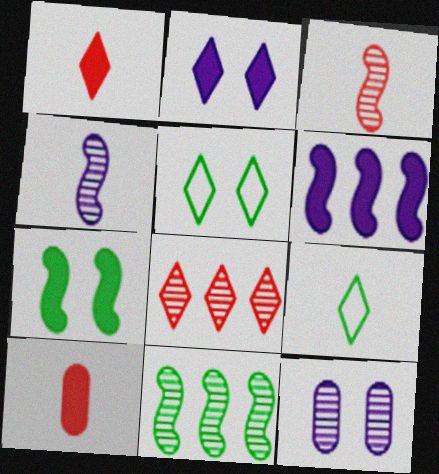[[2, 8, 9], 
[4, 9, 10]]